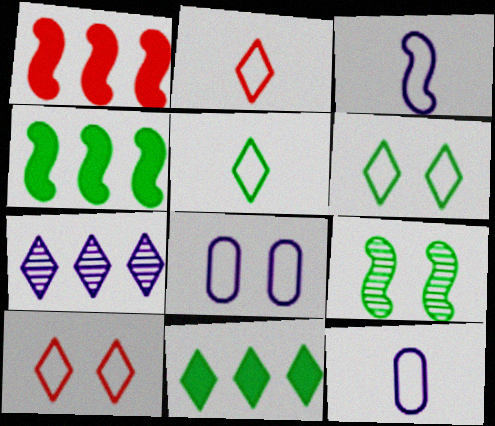[[1, 3, 9]]